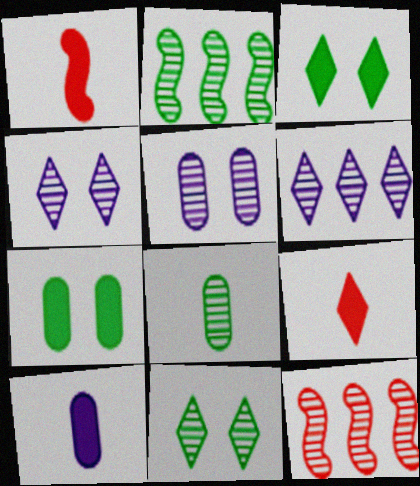[[2, 8, 11], 
[4, 8, 12]]